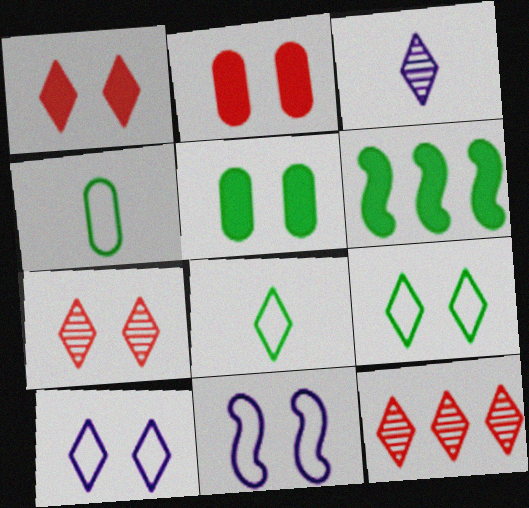[[5, 7, 11]]